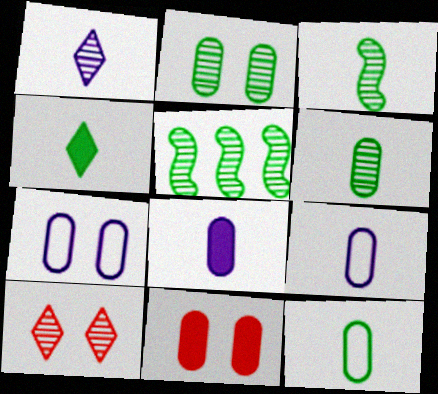[[2, 7, 11], 
[3, 4, 12]]